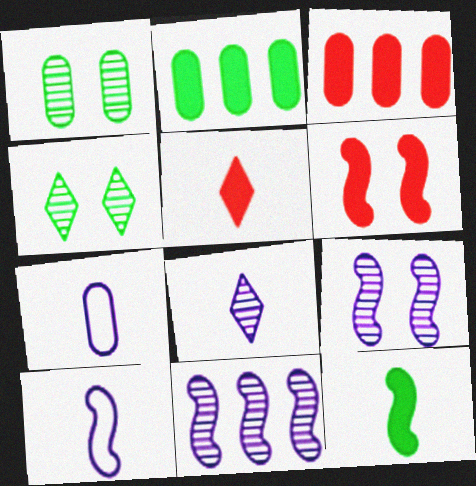[[1, 3, 7], 
[3, 4, 10], 
[3, 5, 6]]